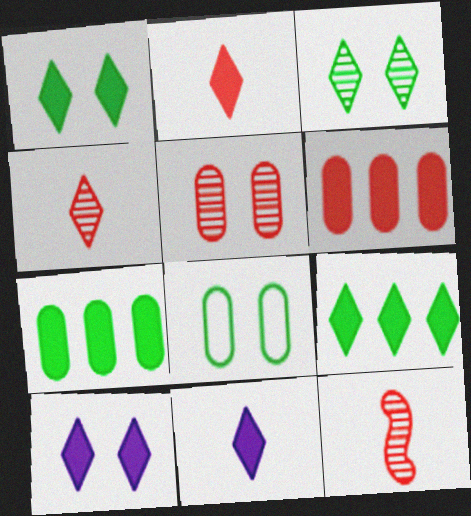[[2, 9, 10]]